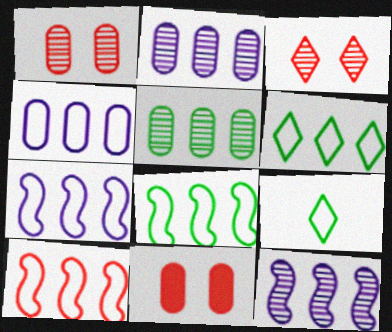[[4, 6, 10], 
[7, 8, 10], 
[9, 11, 12]]